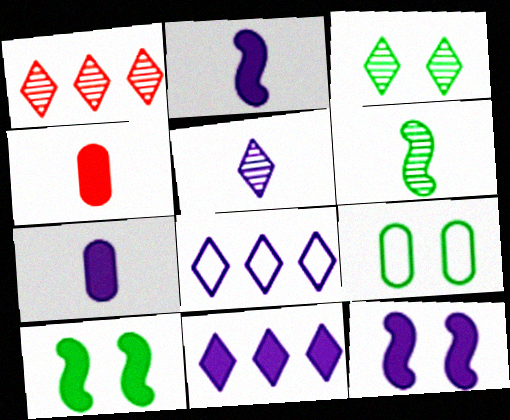[[1, 2, 9], 
[1, 3, 5], 
[3, 9, 10], 
[4, 10, 11], 
[7, 11, 12]]